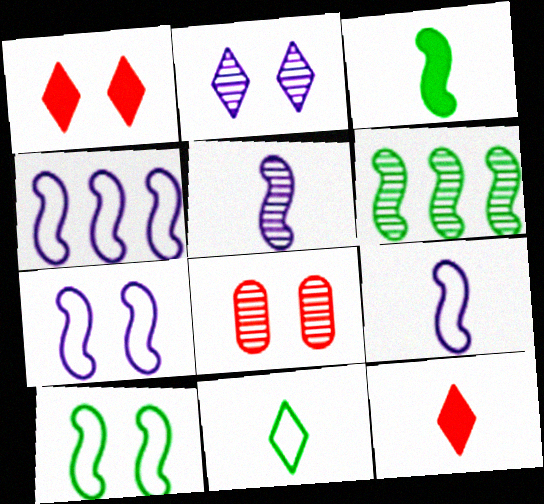[[3, 6, 10], 
[4, 7, 9]]